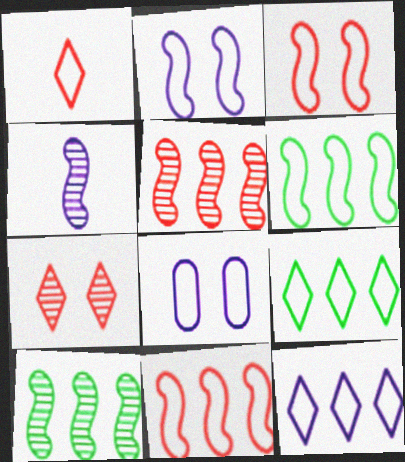[[1, 6, 8]]